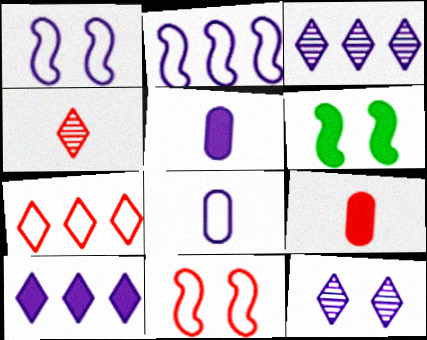[[1, 3, 5], 
[2, 5, 12], 
[6, 9, 10]]